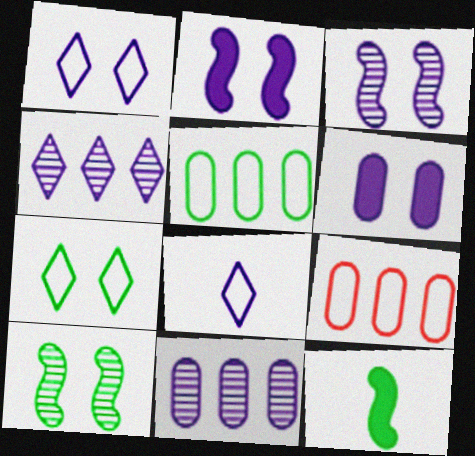[[1, 3, 6], 
[2, 8, 11]]